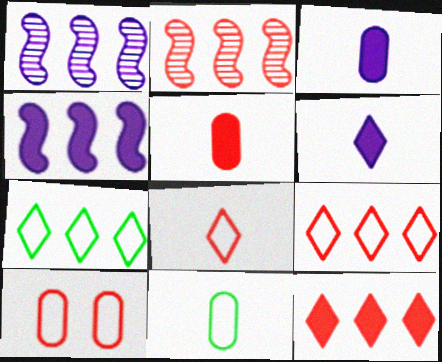[]